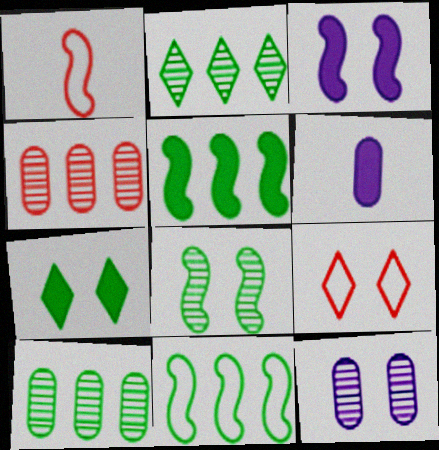[]